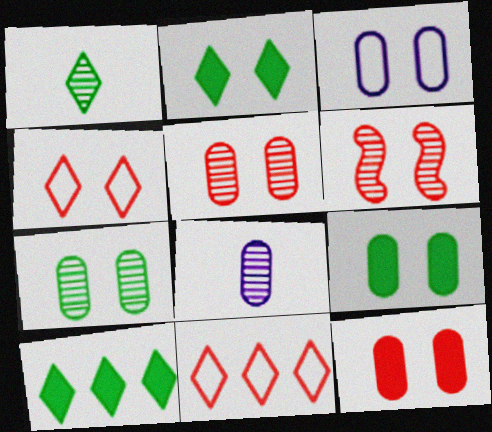[[2, 3, 6], 
[3, 5, 9], 
[3, 7, 12], 
[4, 6, 12]]